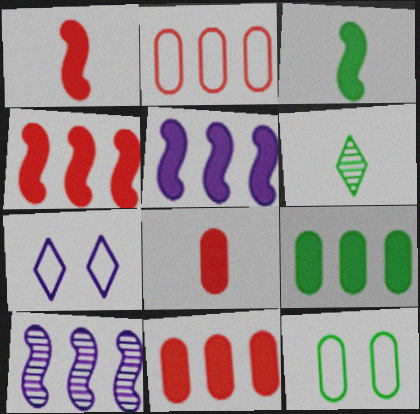[]